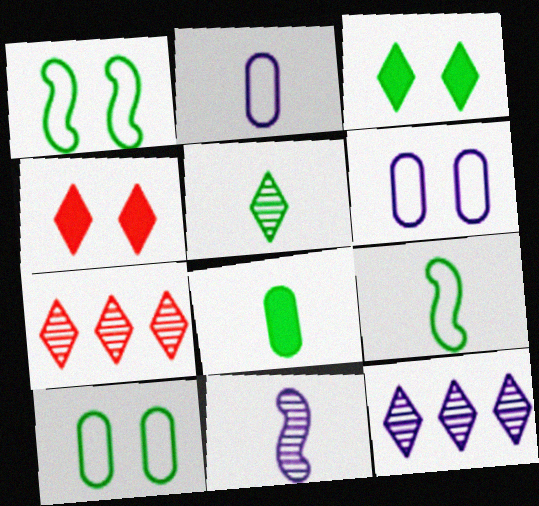[[5, 8, 9]]